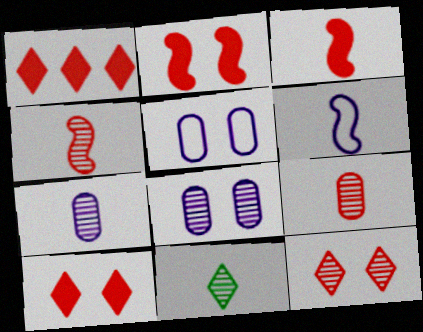[[4, 7, 11]]